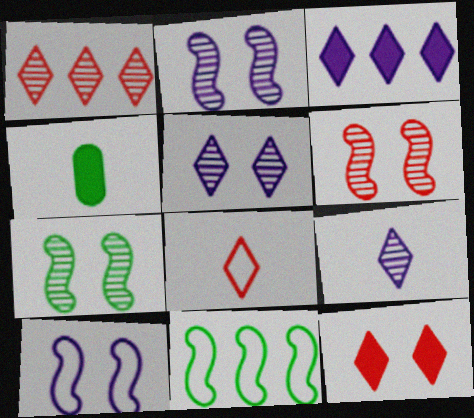[[1, 4, 10], 
[1, 8, 12], 
[2, 6, 7]]